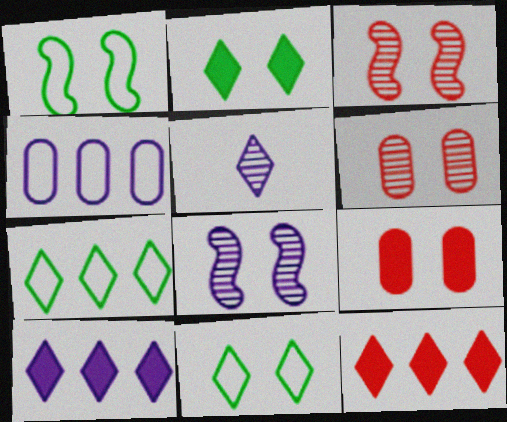[[5, 11, 12], 
[8, 9, 11]]